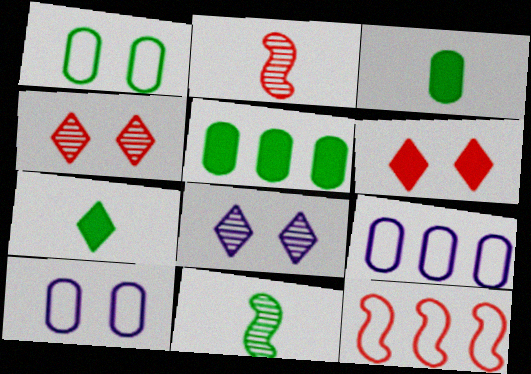[[3, 8, 12], 
[6, 9, 11]]